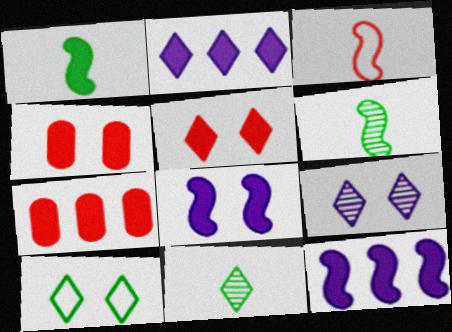[[1, 2, 4], 
[5, 9, 10]]